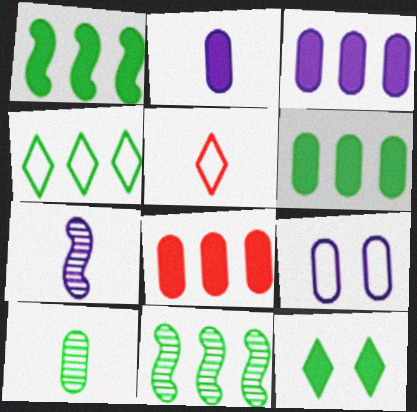[[3, 6, 8], 
[4, 6, 11], 
[8, 9, 10]]